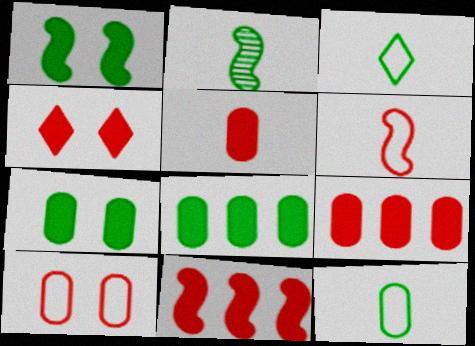[[4, 5, 11]]